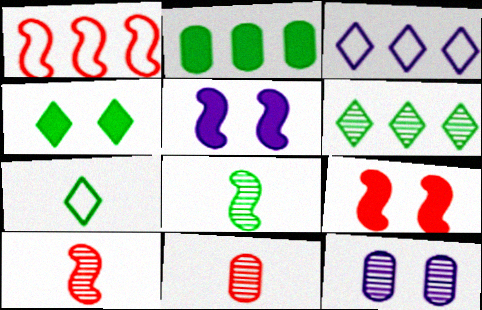[[1, 5, 8], 
[1, 9, 10], 
[4, 6, 7], 
[6, 10, 12]]